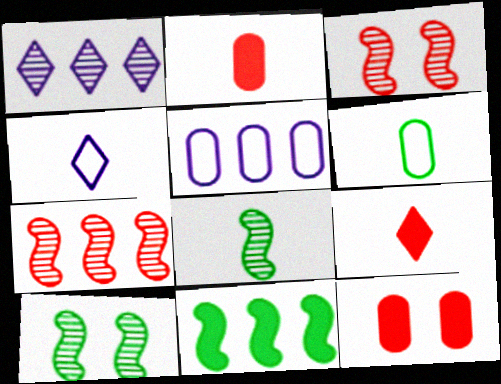[[2, 4, 8], 
[5, 9, 10]]